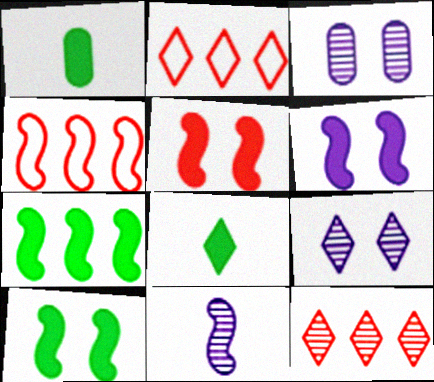[[1, 4, 9], 
[2, 8, 9], 
[3, 4, 8], 
[4, 10, 11], 
[5, 6, 10]]